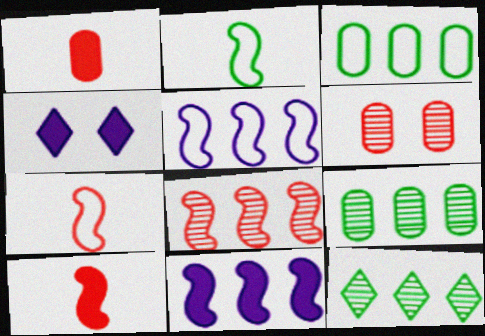[[4, 7, 9]]